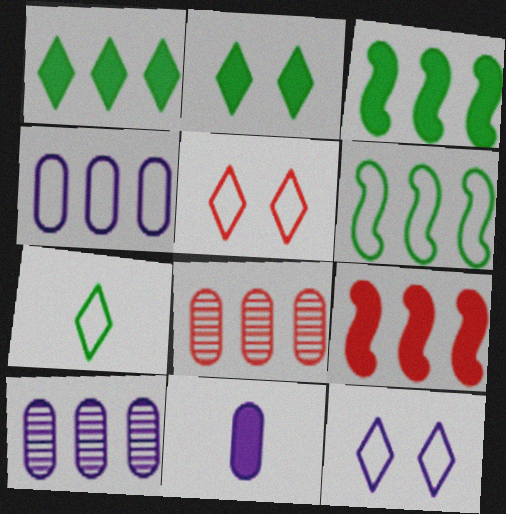[[2, 9, 11]]